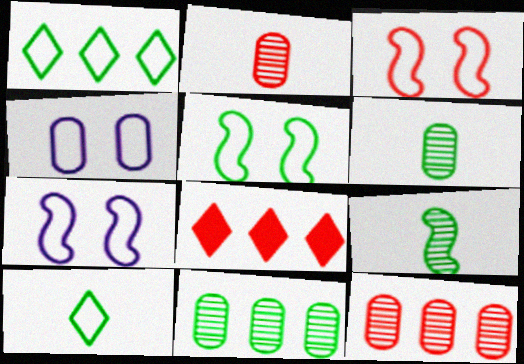[[2, 3, 8], 
[3, 5, 7], 
[4, 8, 9], 
[6, 7, 8]]